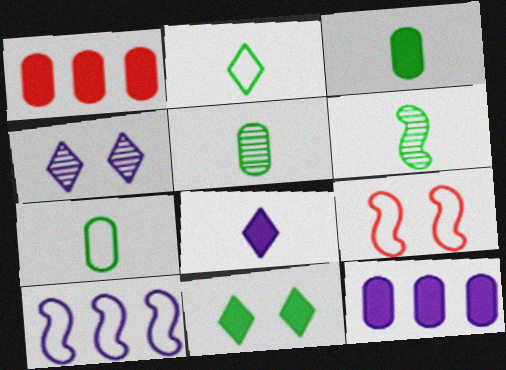[[2, 3, 6], 
[3, 5, 7]]